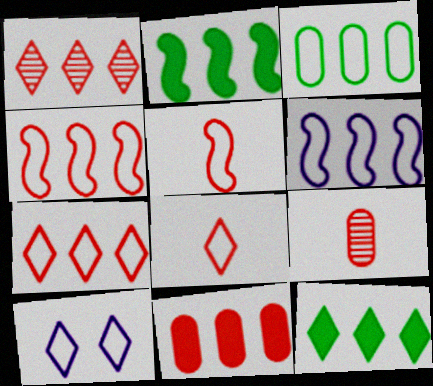[[1, 4, 11], 
[2, 9, 10], 
[3, 5, 10], 
[3, 6, 7]]